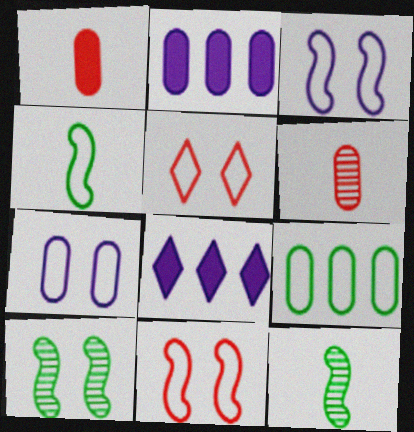[[2, 5, 12]]